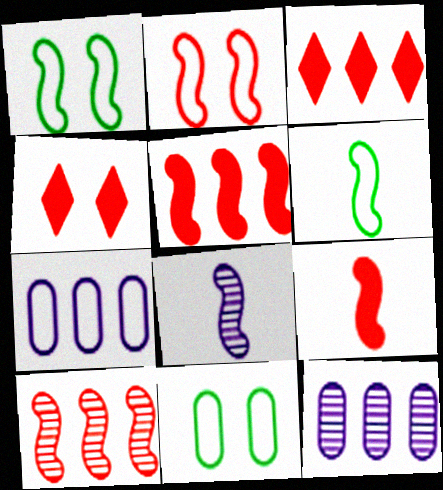[[1, 5, 8], 
[2, 9, 10], 
[3, 8, 11], 
[4, 6, 12], 
[6, 8, 9]]